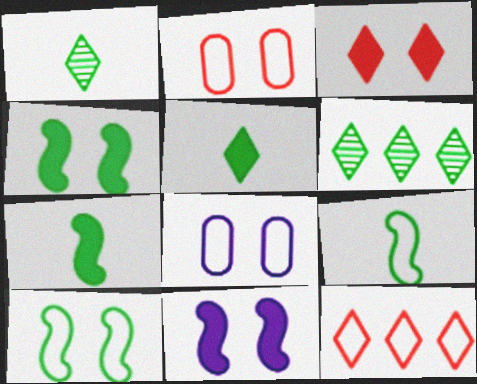[[8, 9, 12]]